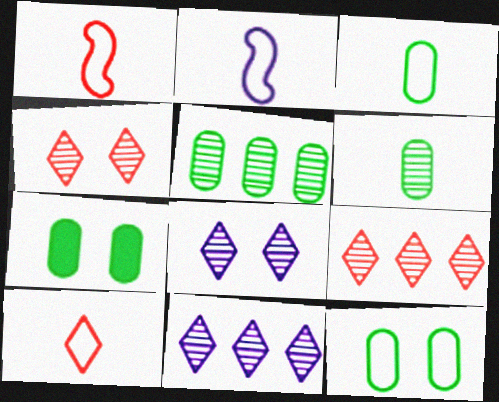[[1, 7, 11], 
[2, 3, 10], 
[2, 7, 9], 
[3, 5, 7]]